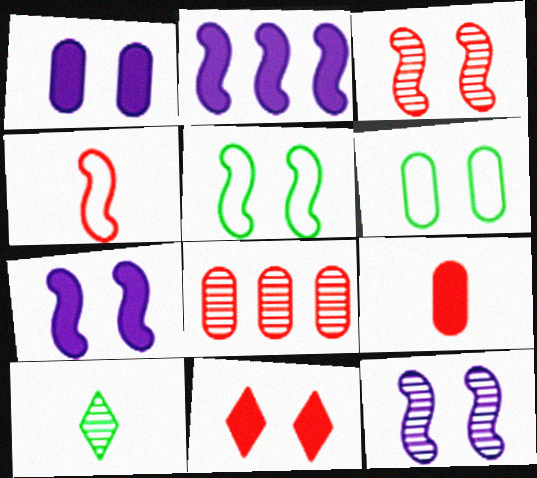[[3, 5, 7], 
[4, 8, 11], 
[6, 11, 12], 
[8, 10, 12]]